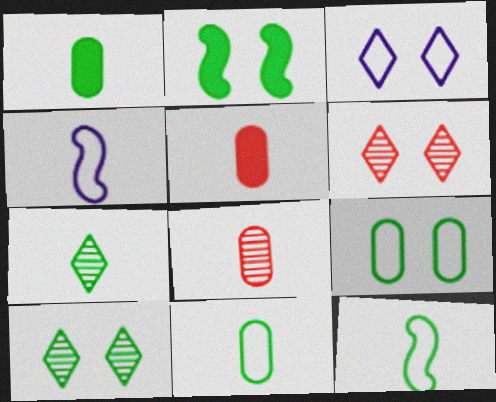[[1, 7, 12], 
[2, 9, 10], 
[4, 5, 7]]